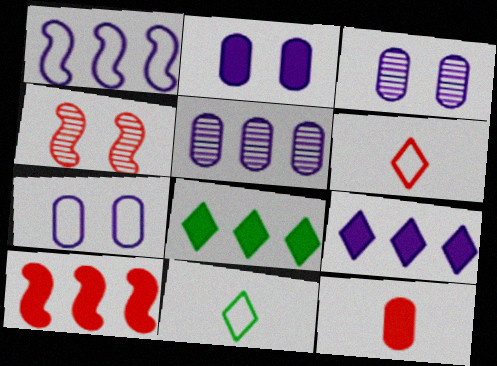[[1, 5, 9], 
[2, 3, 7], 
[3, 10, 11]]